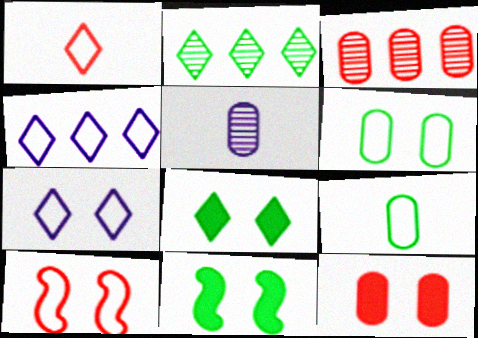[[2, 9, 11], 
[4, 9, 10], 
[6, 7, 10]]